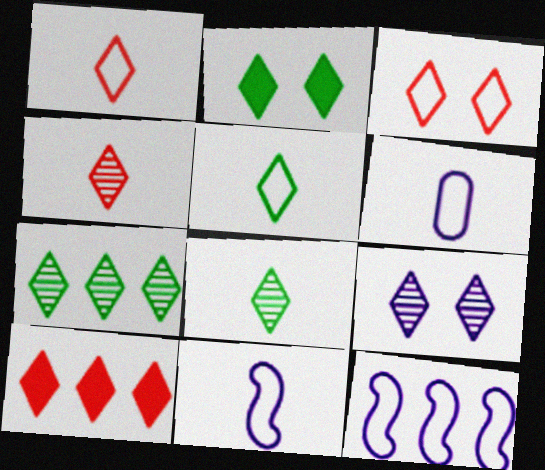[[2, 3, 9], 
[2, 5, 7], 
[3, 4, 10], 
[4, 7, 9], 
[5, 9, 10]]